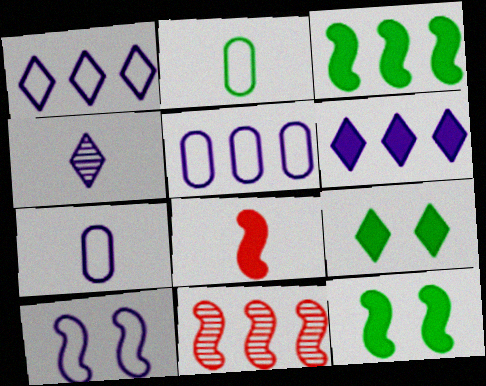[[1, 7, 10], 
[2, 4, 8], 
[7, 9, 11]]